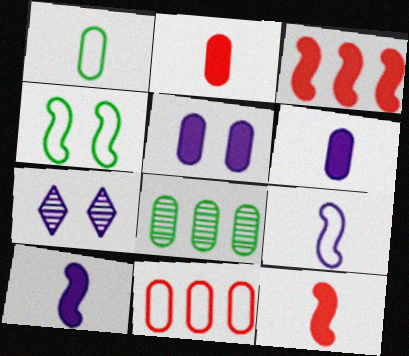[[1, 3, 7]]